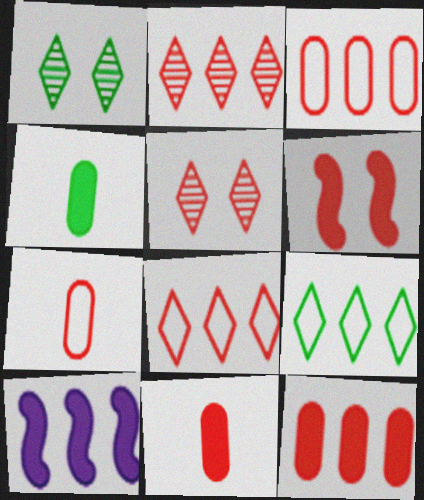[[1, 7, 10], 
[2, 6, 7]]